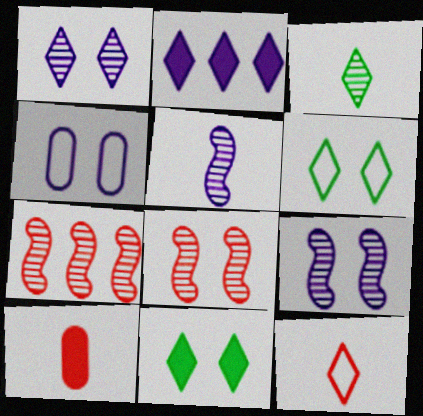[[2, 4, 5], 
[4, 8, 11]]